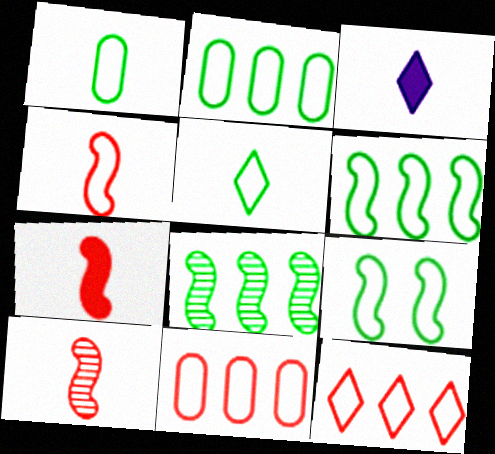[[1, 3, 10], 
[2, 5, 9], 
[4, 7, 10]]